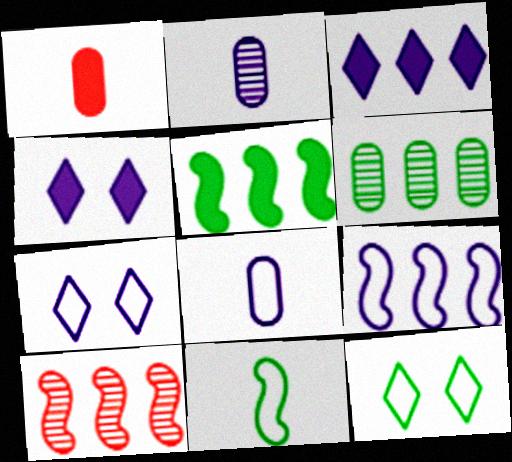[[1, 4, 5], 
[2, 4, 9], 
[5, 9, 10], 
[7, 8, 9]]